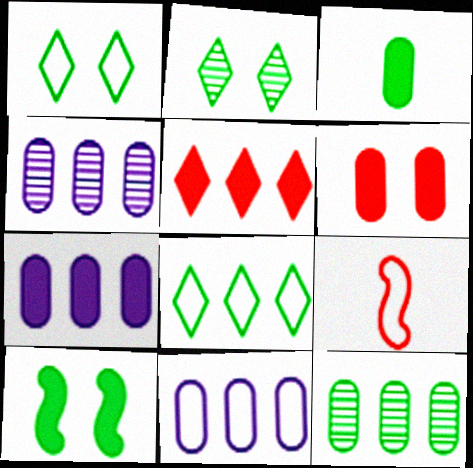[[1, 9, 11], 
[2, 7, 9], 
[3, 6, 7], 
[4, 7, 11]]